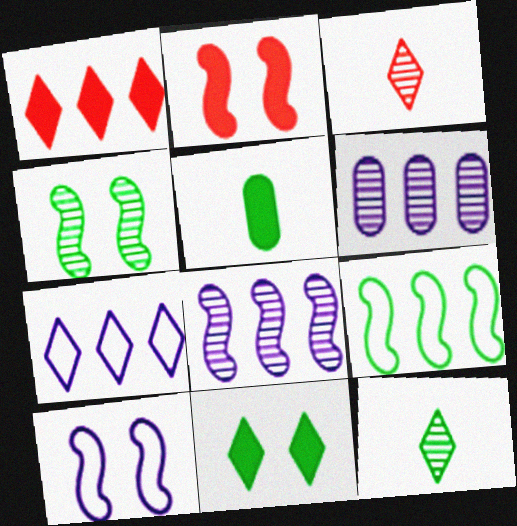[[1, 6, 9], 
[2, 4, 10], 
[3, 4, 6], 
[3, 7, 11]]